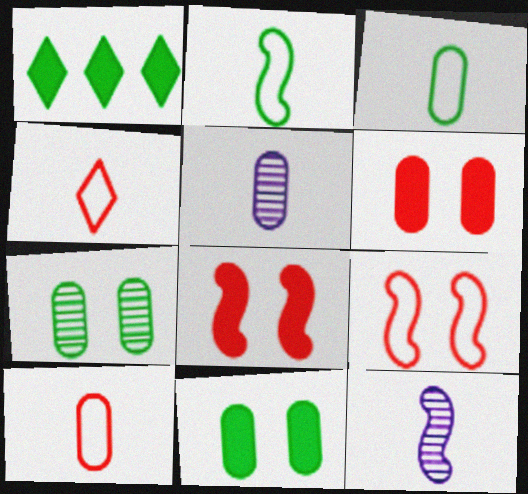[[1, 2, 7], 
[1, 5, 9]]